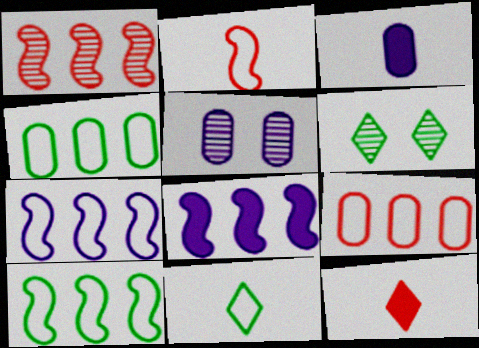[[1, 8, 10], 
[5, 10, 12]]